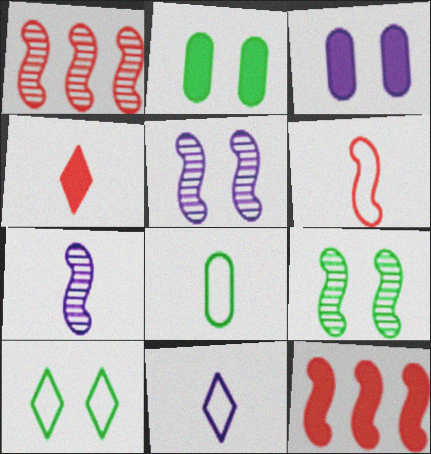[[1, 2, 11], 
[1, 7, 9], 
[2, 9, 10], 
[4, 7, 8], 
[6, 8, 11]]